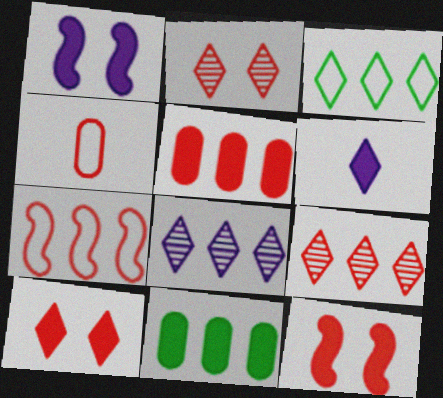[[2, 3, 6], 
[4, 9, 12], 
[5, 7, 9], 
[6, 11, 12], 
[7, 8, 11]]